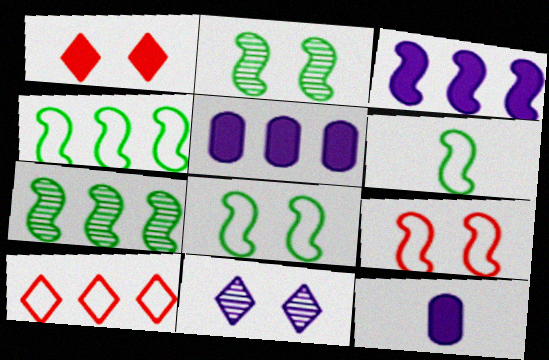[[2, 10, 12], 
[4, 6, 8], 
[5, 7, 10]]